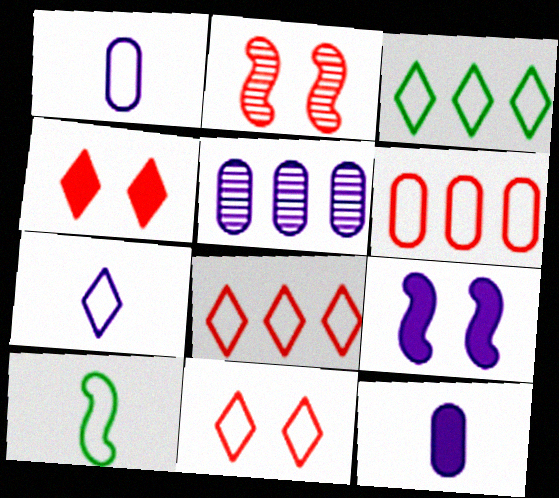[[2, 3, 12], 
[3, 7, 11], 
[4, 5, 10], 
[5, 7, 9]]